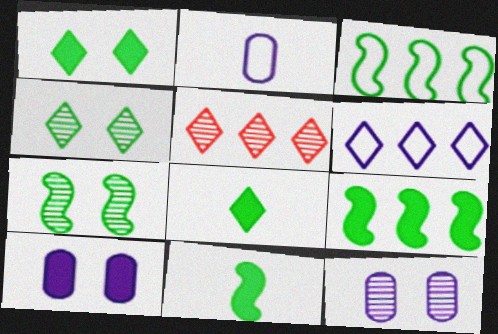[[3, 7, 11]]